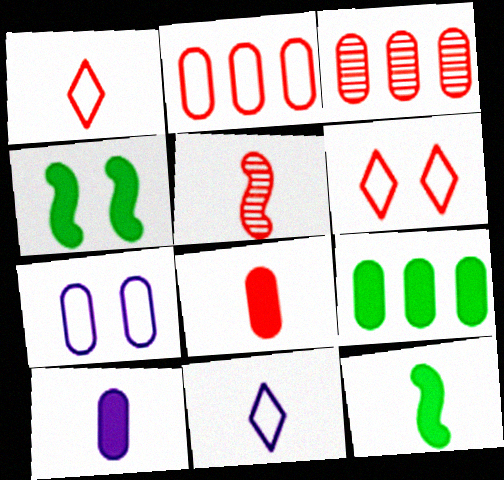[[1, 5, 8], 
[3, 4, 11]]